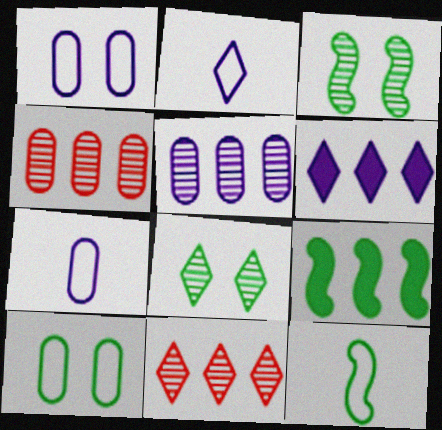[[3, 9, 12]]